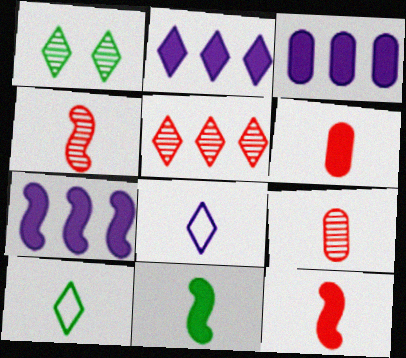[[2, 3, 7], 
[8, 9, 11]]